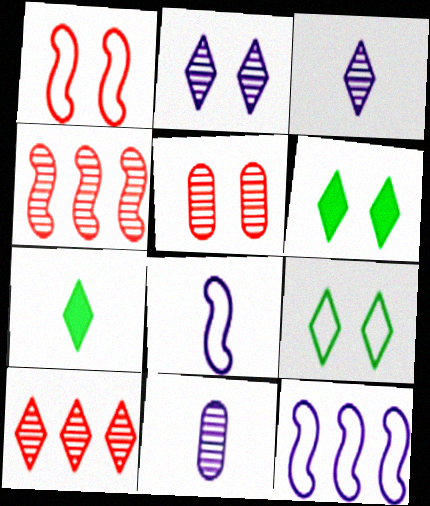[[5, 7, 12]]